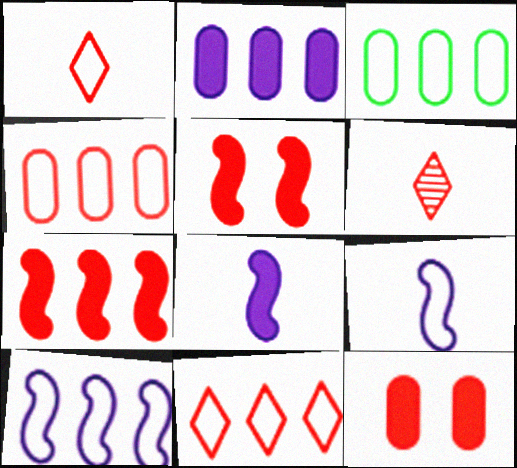[[3, 10, 11], 
[4, 5, 6]]